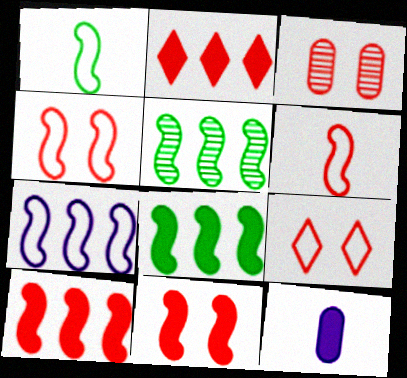[[1, 4, 7], 
[2, 3, 6], 
[3, 9, 11], 
[5, 7, 10], 
[5, 9, 12]]